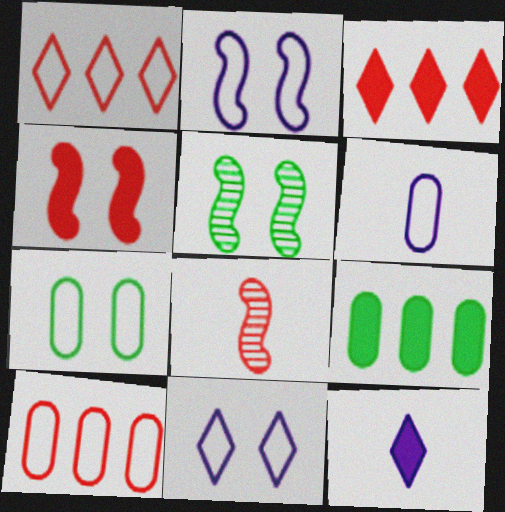[[2, 4, 5], 
[3, 5, 6], 
[4, 9, 12], 
[5, 10, 12], 
[6, 7, 10], 
[8, 9, 11]]